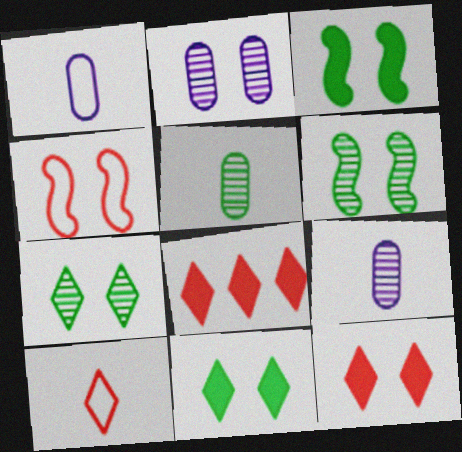[[1, 6, 8], 
[2, 4, 11]]